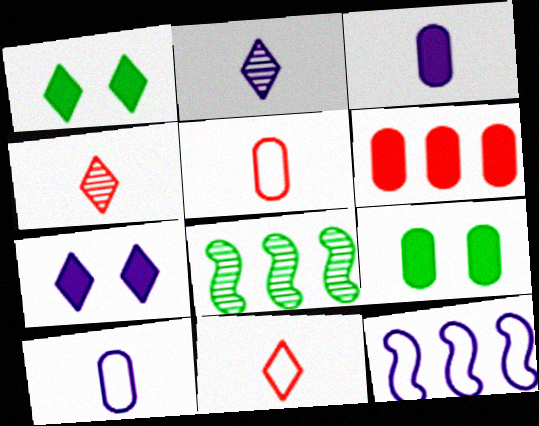[[3, 6, 9], 
[4, 9, 12], 
[5, 7, 8]]